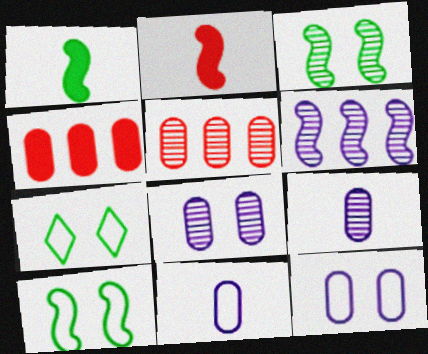[[2, 6, 10]]